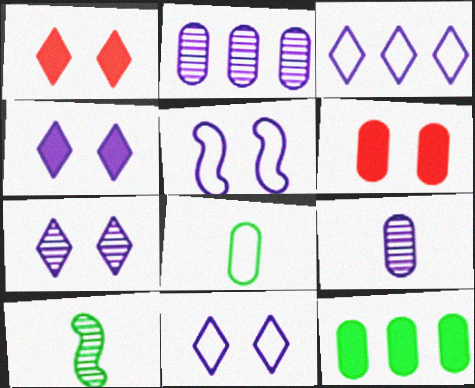[[2, 6, 8], 
[3, 6, 10], 
[4, 7, 11]]